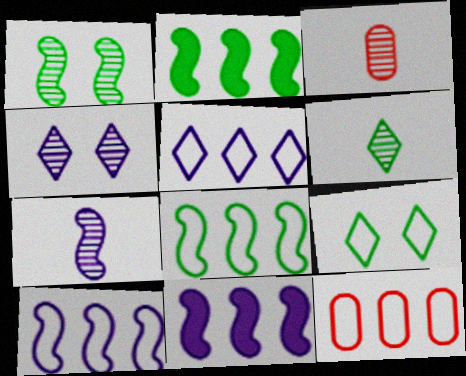[[3, 6, 7], 
[3, 9, 11], 
[5, 8, 12]]